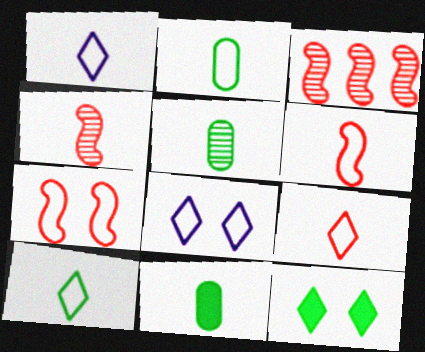[[1, 2, 6], 
[1, 4, 11], 
[1, 9, 10], 
[2, 5, 11], 
[3, 8, 11]]